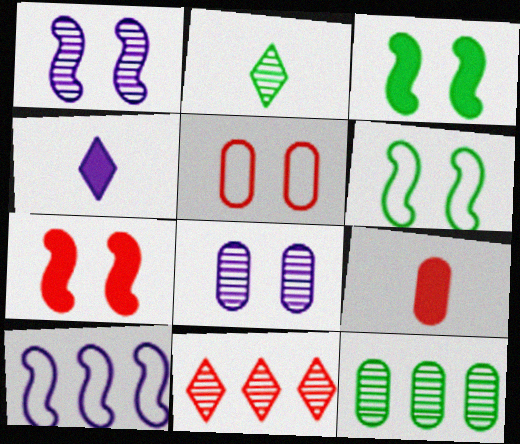[[1, 6, 7], 
[4, 8, 10]]